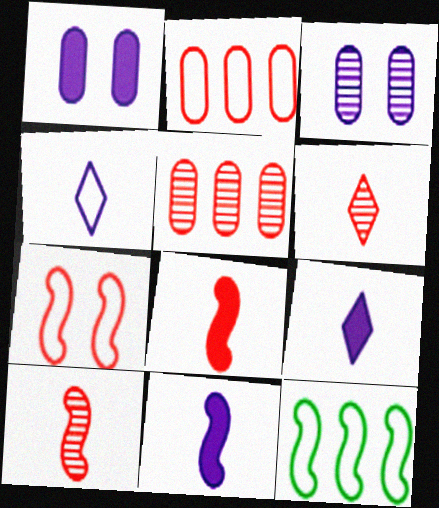[[1, 6, 12]]